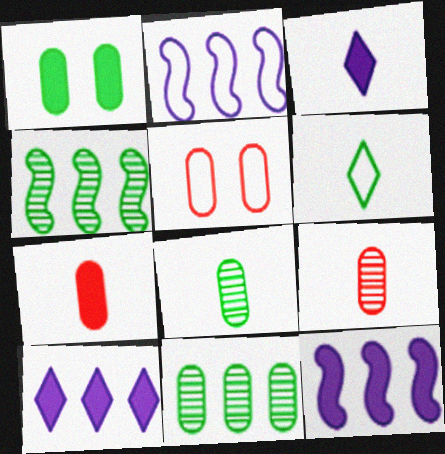[[1, 4, 6], 
[2, 5, 6], 
[3, 4, 5]]